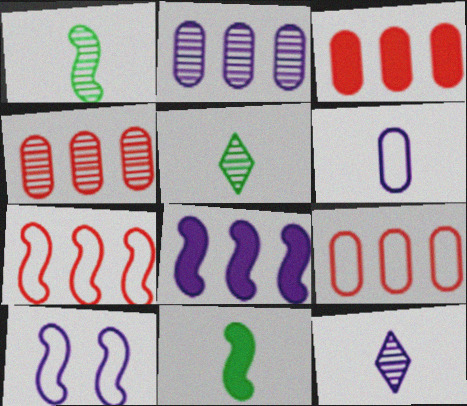[[3, 4, 9], 
[3, 5, 10]]